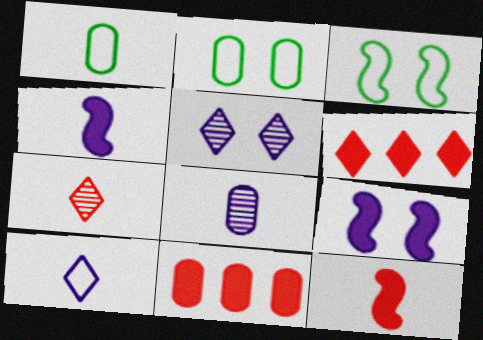[[1, 4, 7], 
[2, 8, 11], 
[3, 6, 8], 
[4, 8, 10]]